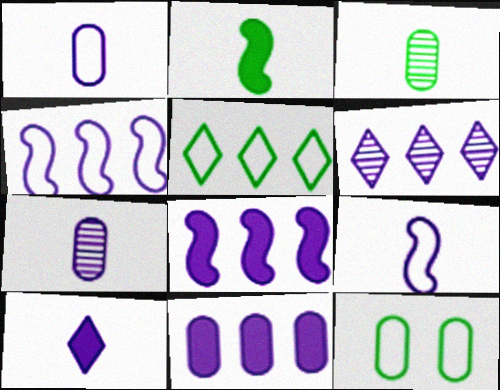[[4, 6, 11], 
[7, 9, 10]]